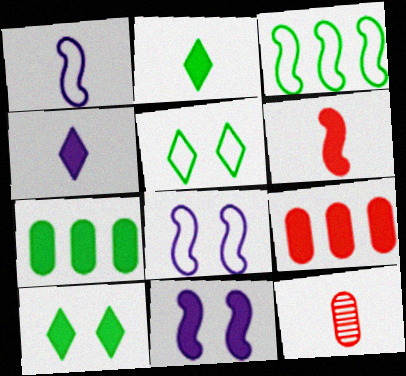[[1, 2, 12], 
[2, 9, 11]]